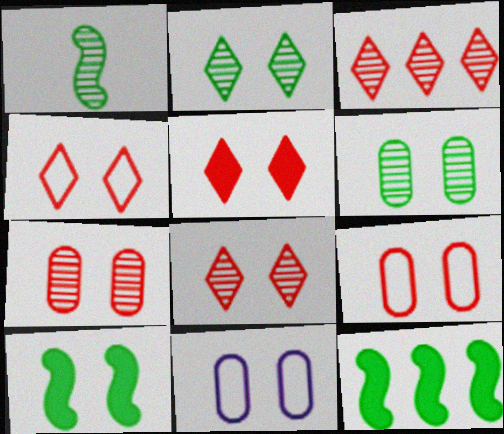[[4, 5, 8], 
[8, 10, 11]]